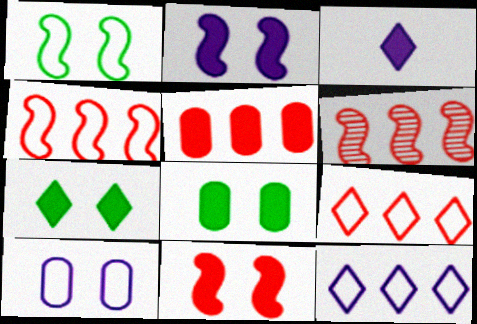[[5, 6, 9]]